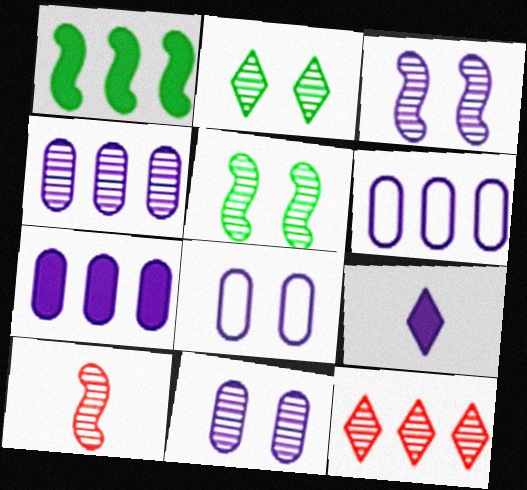[[1, 6, 12], 
[2, 4, 10], 
[3, 6, 9], 
[4, 6, 7]]